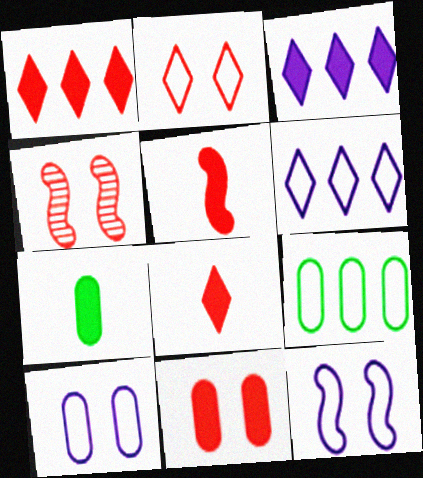[[1, 5, 11], 
[2, 4, 11], 
[4, 6, 7]]